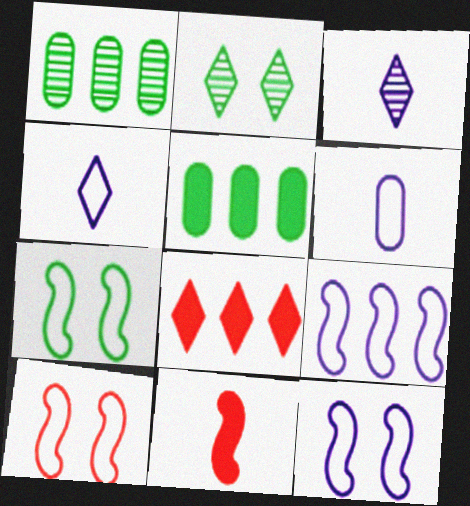[[1, 8, 9], 
[2, 4, 8], 
[3, 5, 10], 
[7, 10, 12]]